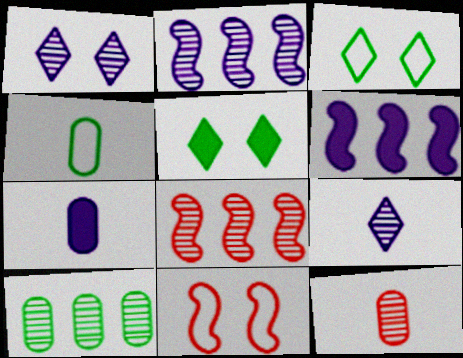[[3, 6, 12], 
[3, 7, 8], 
[4, 7, 12]]